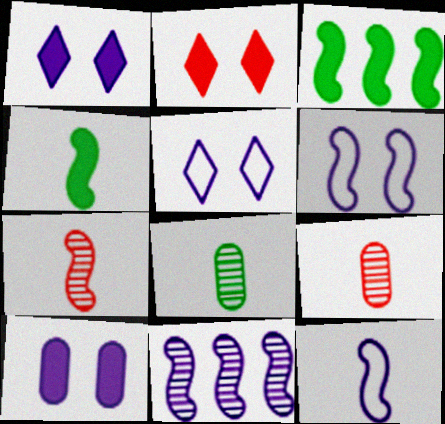[[3, 5, 9], 
[3, 6, 7], 
[4, 7, 12]]